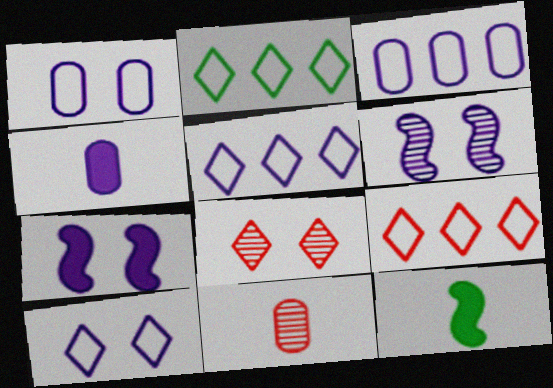[[2, 5, 9], 
[2, 7, 11], 
[3, 8, 12], 
[4, 5, 6]]